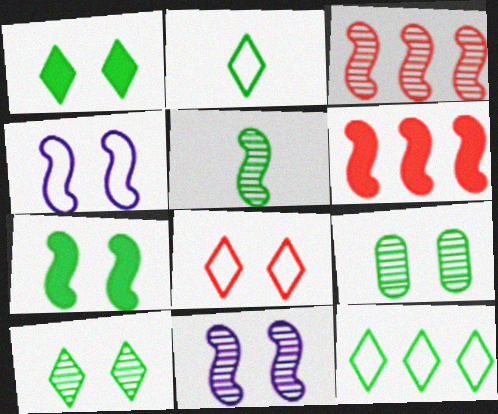[[3, 5, 11], 
[4, 5, 6]]